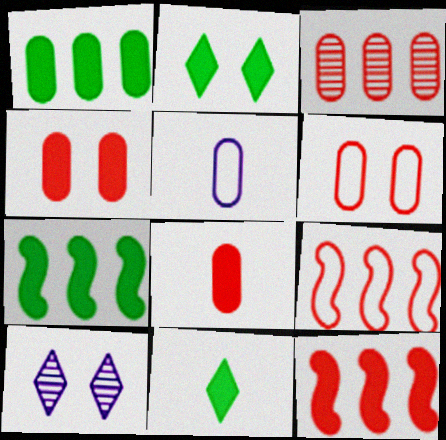[[3, 6, 8]]